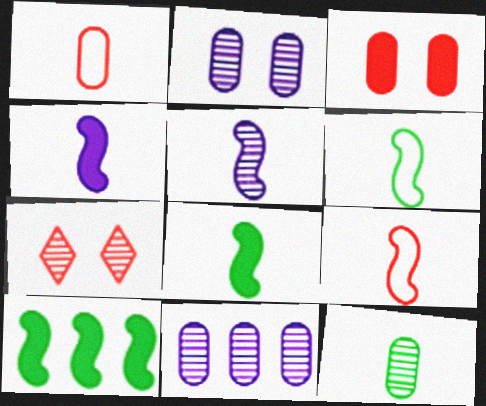[[5, 8, 9]]